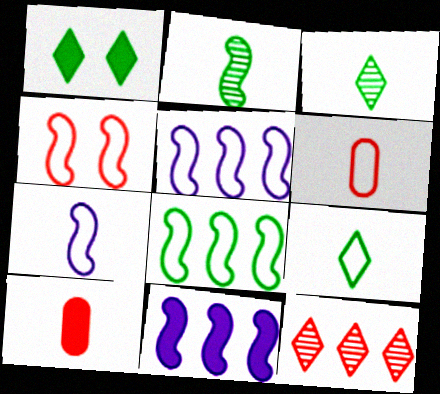[[1, 10, 11], 
[2, 4, 11], 
[3, 7, 10], 
[4, 7, 8], 
[4, 10, 12], 
[6, 7, 9]]